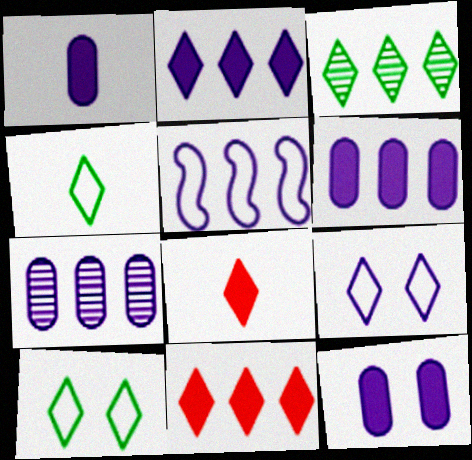[[1, 6, 12], 
[2, 5, 7], 
[3, 8, 9]]